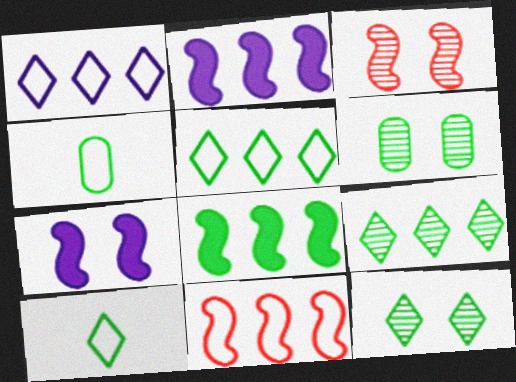[[4, 8, 12], 
[6, 8, 10]]